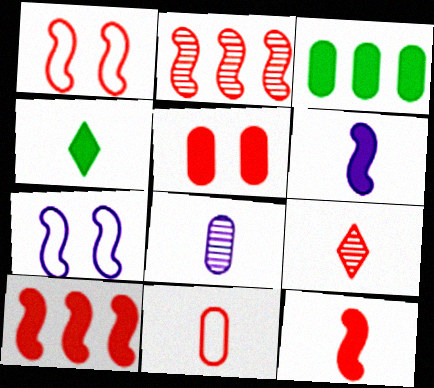[[1, 2, 12], 
[3, 7, 9], 
[9, 11, 12]]